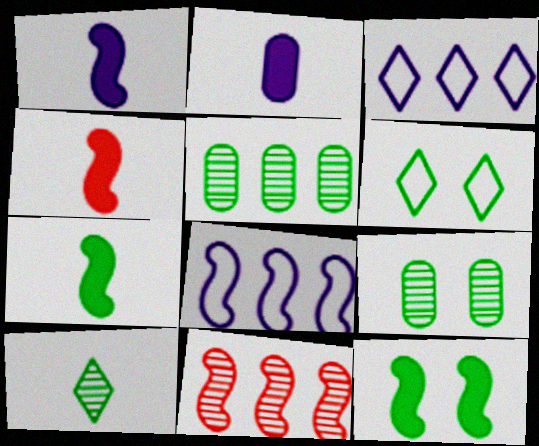[[1, 4, 7], 
[2, 6, 11], 
[3, 4, 9], 
[5, 6, 7], 
[6, 9, 12]]